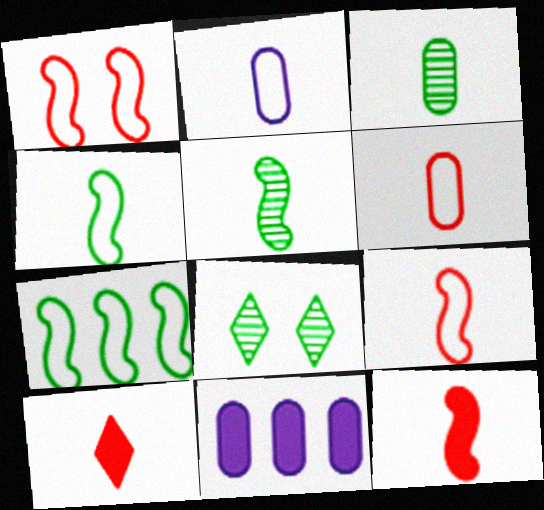[[2, 5, 10], 
[8, 9, 11]]